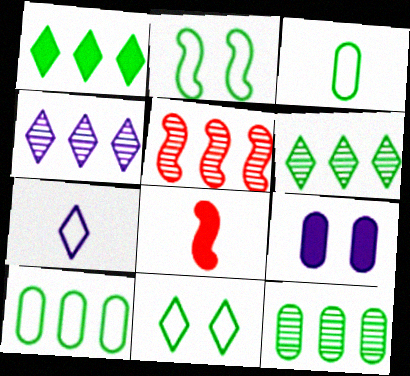[[1, 8, 9], 
[4, 5, 12]]